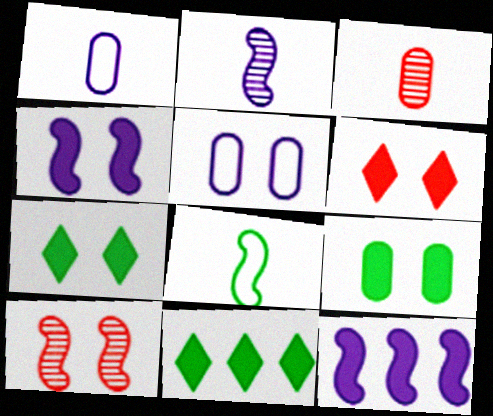[[1, 10, 11], 
[4, 6, 9], 
[5, 7, 10], 
[8, 10, 12]]